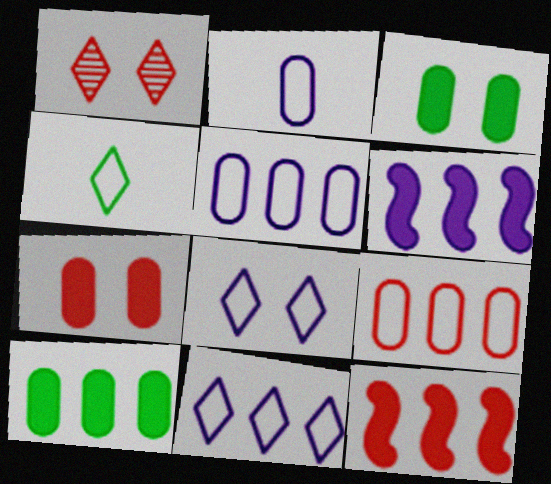[]